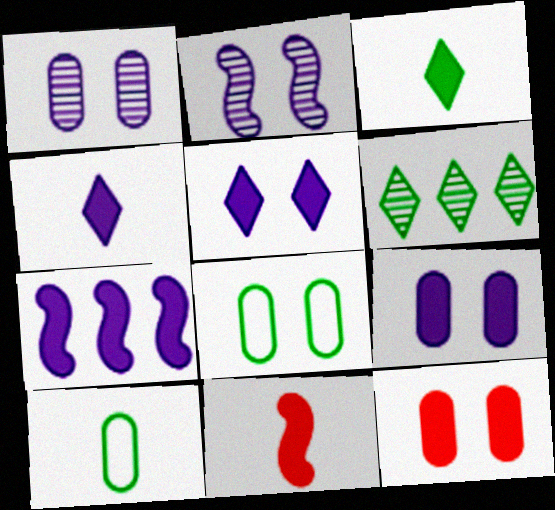[[1, 8, 12], 
[3, 7, 12], 
[4, 7, 9]]